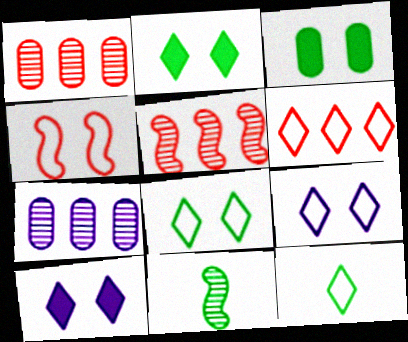[[6, 9, 12]]